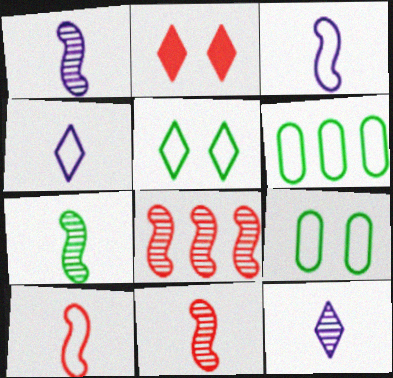[[1, 2, 6], 
[1, 7, 11]]